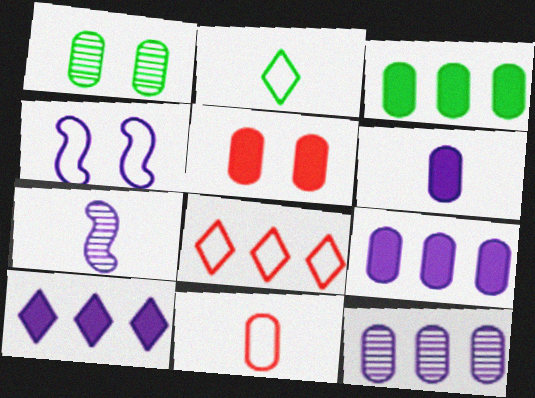[[1, 9, 11], 
[3, 5, 6]]